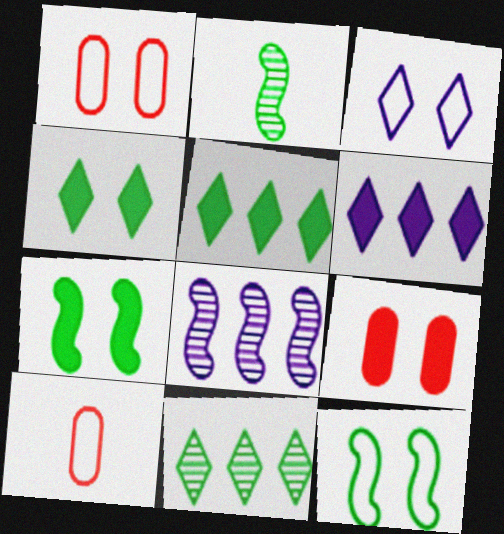[[1, 2, 6], 
[1, 3, 12], 
[4, 8, 10]]